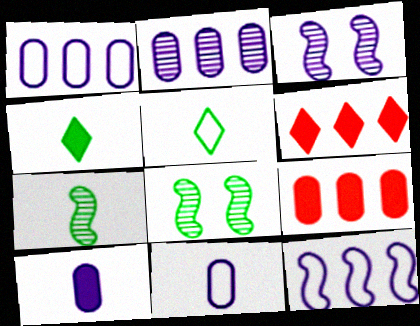[[3, 5, 9], 
[6, 8, 11]]